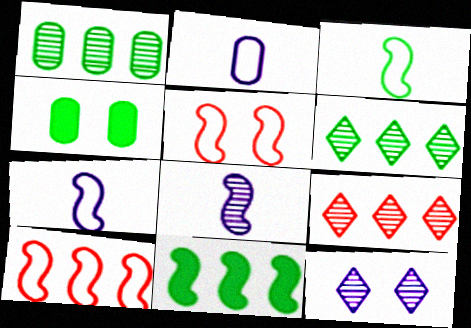[[3, 4, 6], 
[4, 5, 12], 
[4, 7, 9], 
[5, 8, 11]]